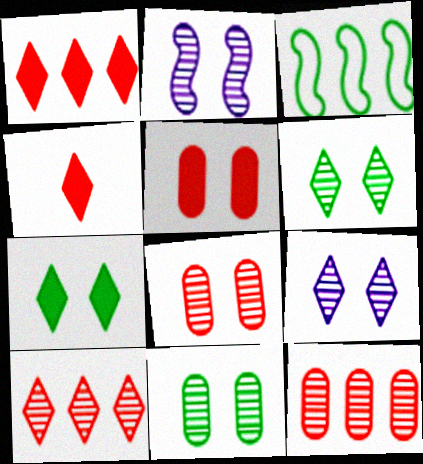[[2, 6, 8]]